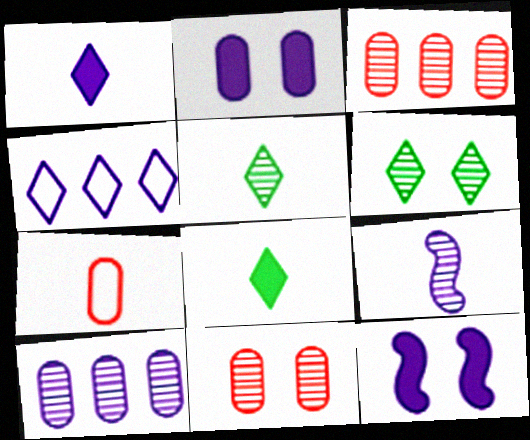[[2, 4, 9], 
[3, 6, 9], 
[7, 8, 9]]